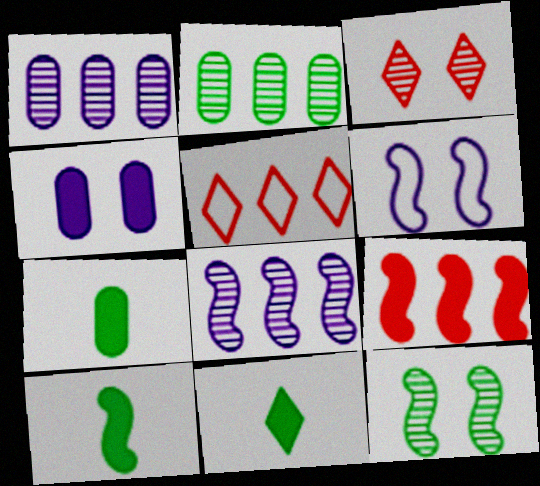[[4, 9, 11], 
[7, 10, 11]]